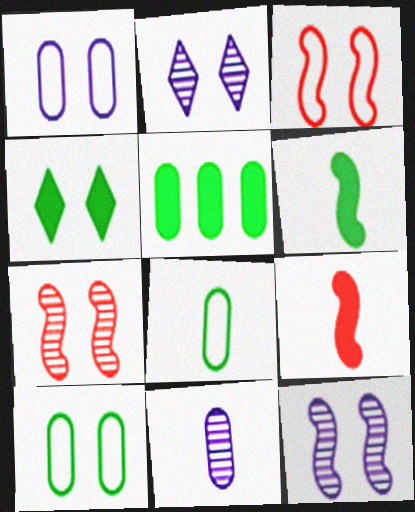[[1, 4, 7], 
[4, 5, 6]]